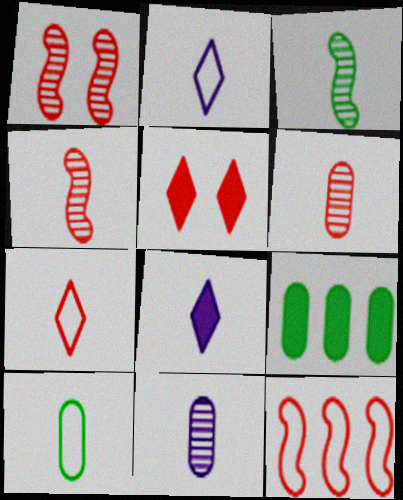[[1, 2, 9], 
[4, 8, 10], 
[5, 6, 12]]